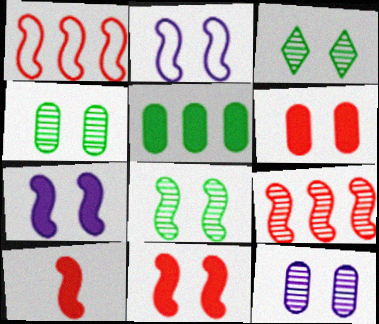[[2, 3, 6], 
[2, 8, 11], 
[3, 4, 8]]